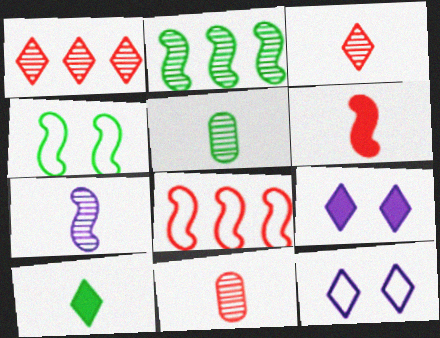[[1, 10, 12], 
[3, 5, 7], 
[5, 8, 9]]